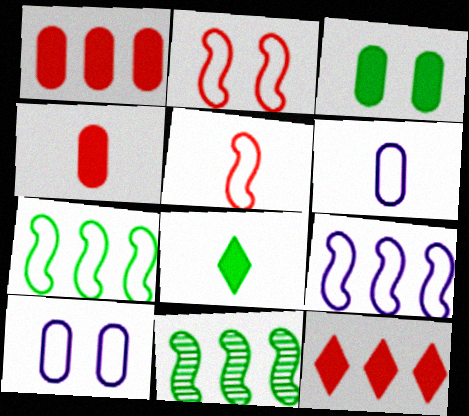[]